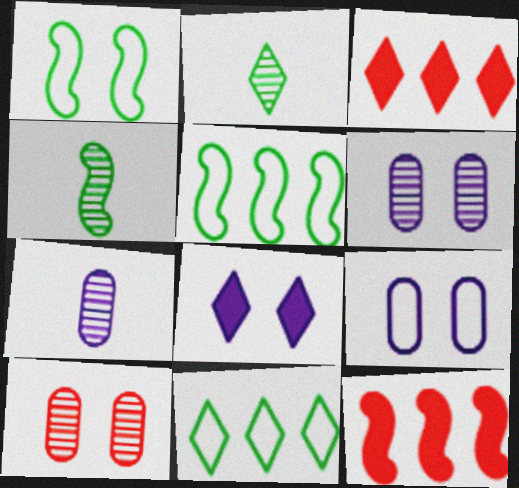[[1, 3, 7], 
[1, 8, 10], 
[2, 9, 12], 
[3, 4, 9]]